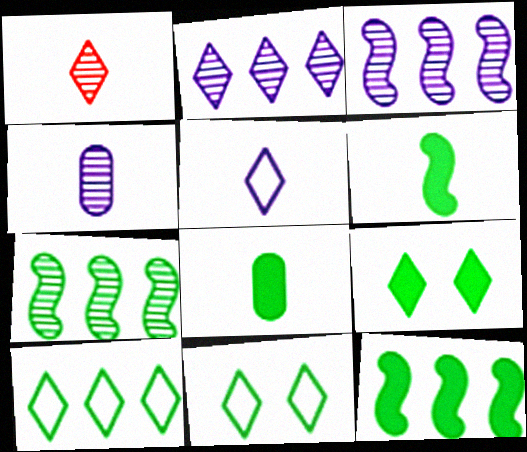[[7, 8, 11], 
[8, 9, 12]]